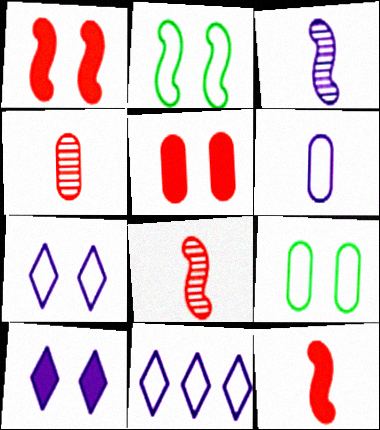[]